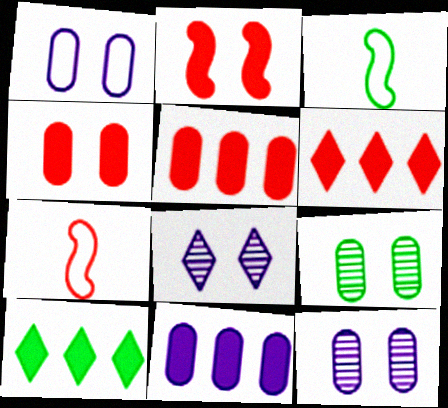[[1, 4, 9], 
[3, 5, 8], 
[3, 6, 12], 
[3, 9, 10], 
[7, 10, 12]]